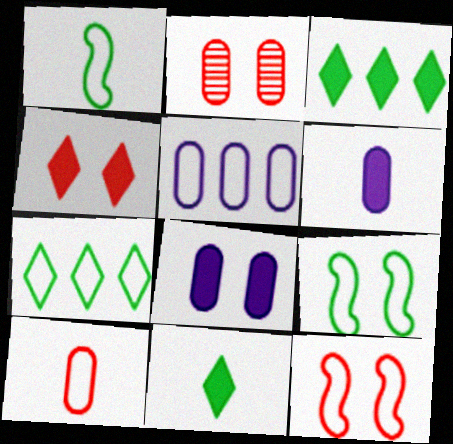[[2, 4, 12]]